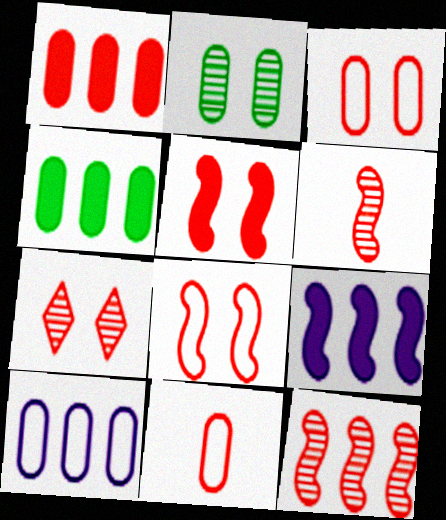[[3, 5, 7]]